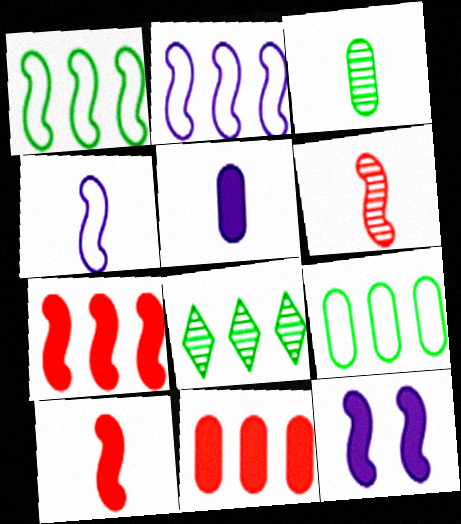[[1, 6, 12], 
[2, 8, 11]]